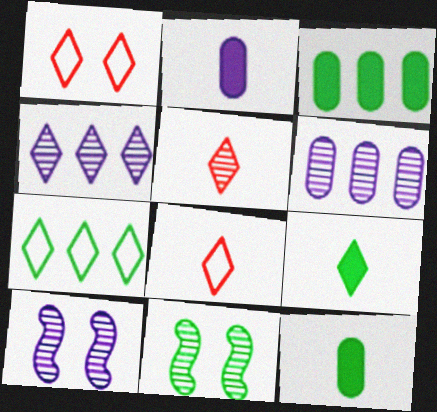[[1, 4, 9], 
[3, 8, 10], 
[5, 6, 11], 
[7, 11, 12]]